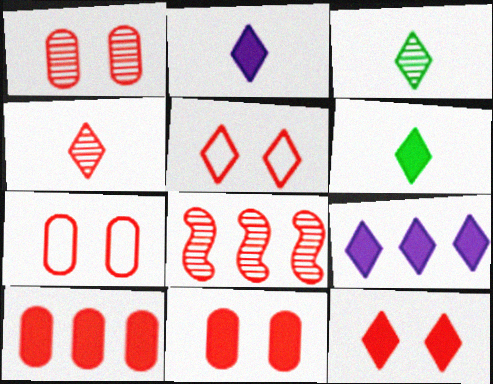[[1, 4, 8], 
[1, 7, 11], 
[3, 5, 9], 
[6, 9, 12]]